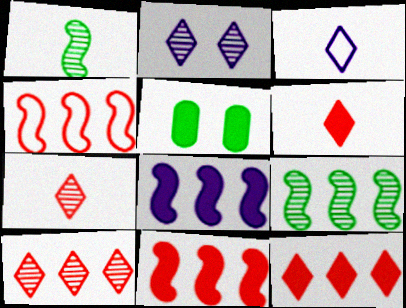[[4, 8, 9], 
[5, 6, 8]]